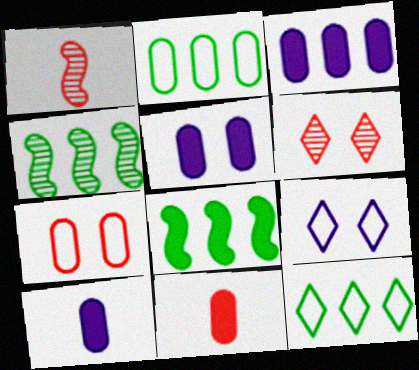[[1, 5, 12], 
[3, 5, 10], 
[4, 9, 11]]